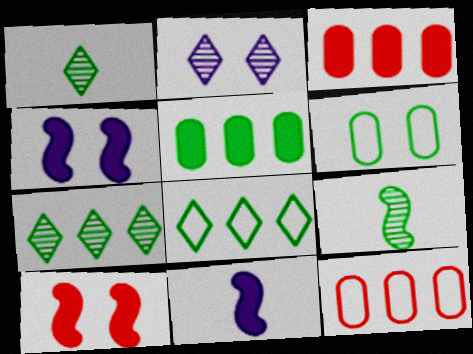[[1, 4, 12], 
[2, 6, 10]]